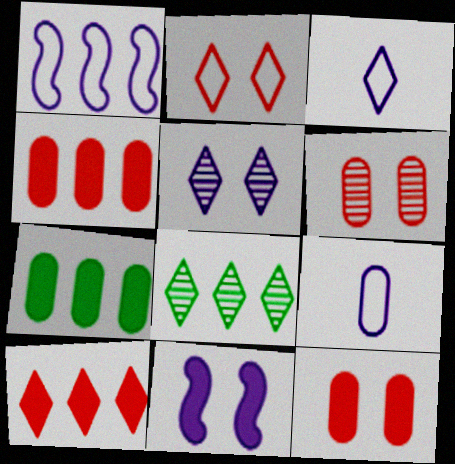[[1, 4, 8], 
[6, 7, 9]]